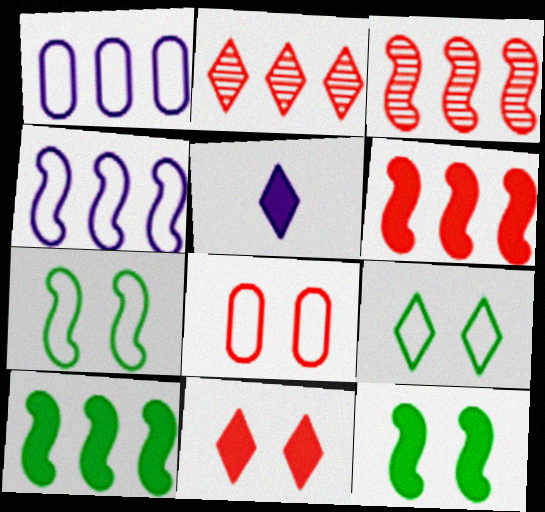[[1, 2, 10], 
[2, 5, 9], 
[3, 4, 10]]